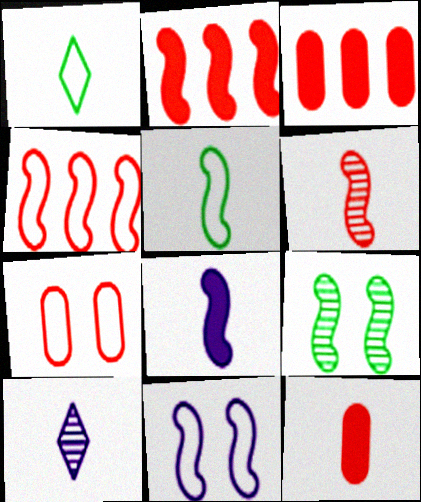[[4, 5, 11], 
[4, 8, 9], 
[5, 6, 8], 
[5, 10, 12]]